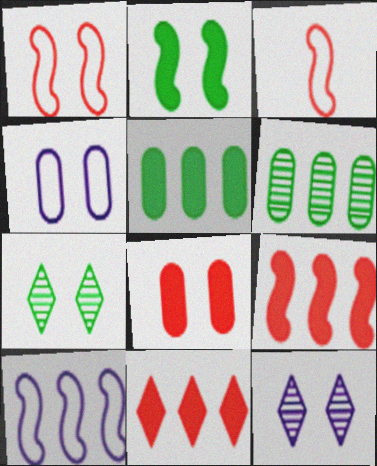[[3, 5, 12], 
[6, 10, 11]]